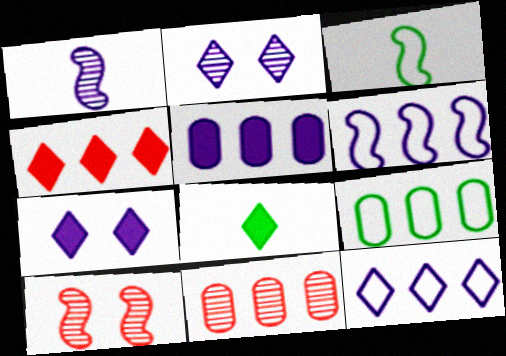[[3, 7, 11], 
[4, 7, 8], 
[5, 9, 11]]